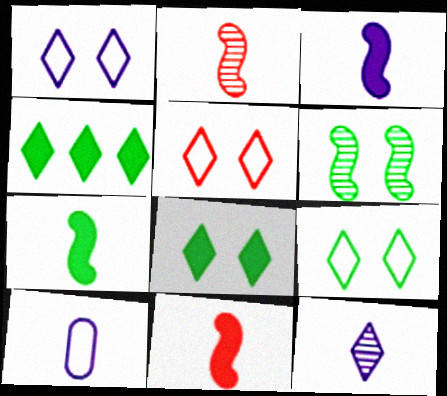[[1, 5, 9], 
[3, 7, 11], 
[3, 10, 12], 
[4, 5, 12]]